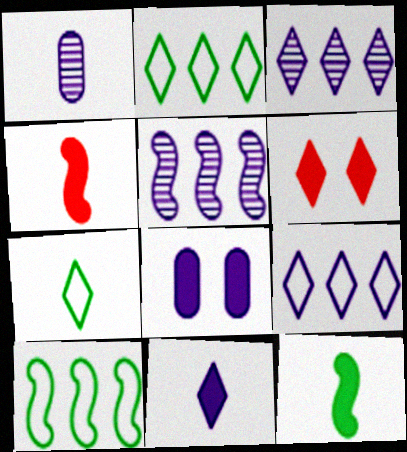[[1, 4, 7], 
[1, 6, 10], 
[3, 6, 7]]